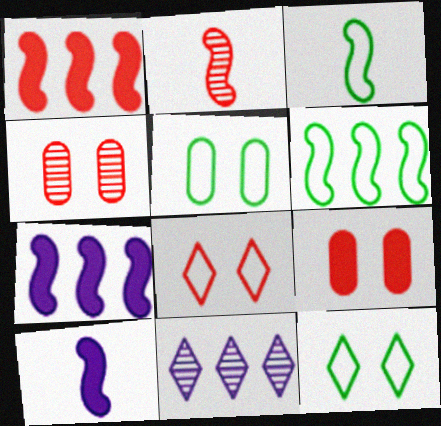[[2, 3, 10], 
[3, 9, 11]]